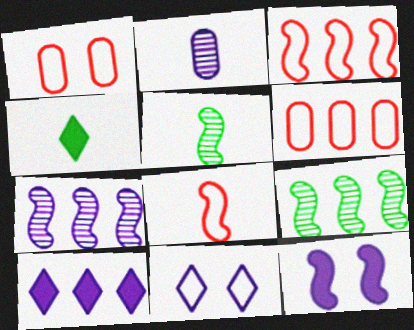[[1, 4, 7], 
[1, 5, 10], 
[2, 4, 8], 
[3, 5, 12], 
[6, 9, 10], 
[8, 9, 12]]